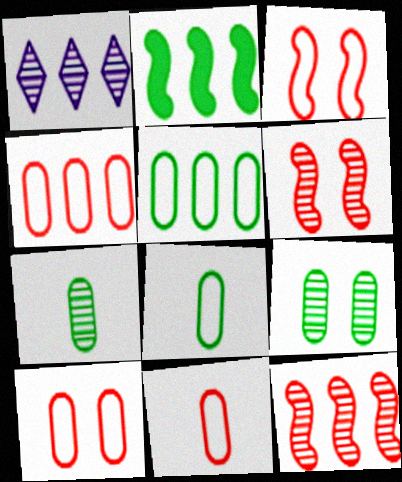[[1, 2, 4], 
[1, 6, 7], 
[4, 10, 11]]